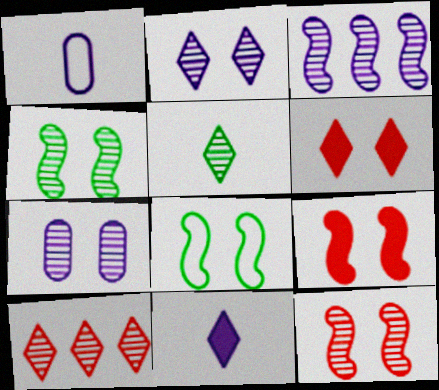[[2, 5, 10], 
[6, 7, 8]]